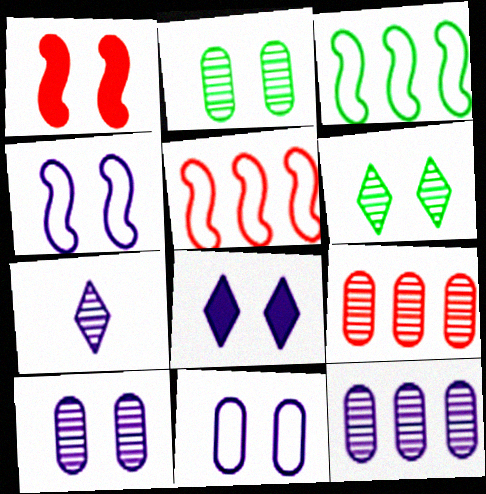[[1, 6, 11], 
[4, 8, 10]]